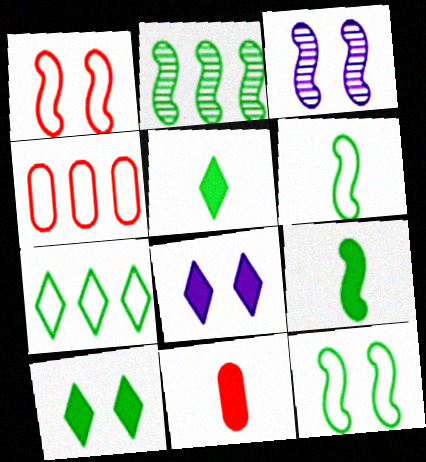[[2, 9, 12], 
[3, 4, 5], 
[3, 7, 11]]